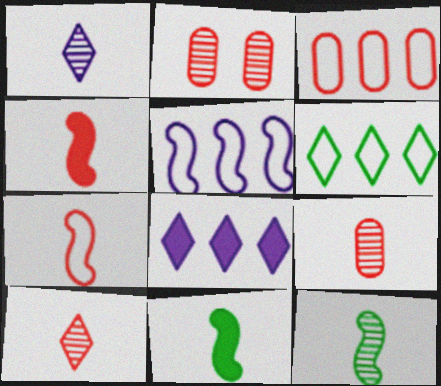[[1, 9, 12], 
[3, 5, 6]]